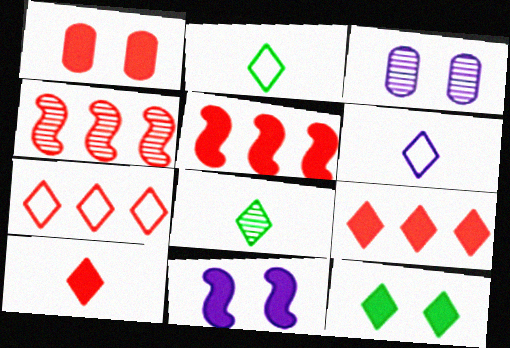[[1, 5, 10], 
[1, 11, 12], 
[2, 3, 5], 
[3, 4, 8], 
[6, 8, 10]]